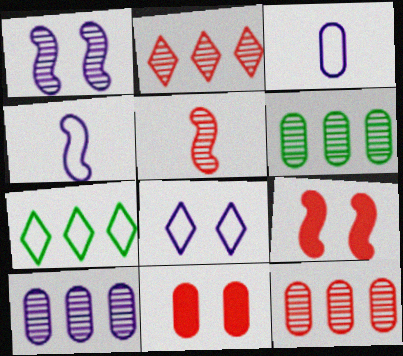[[3, 6, 11], 
[6, 10, 12]]